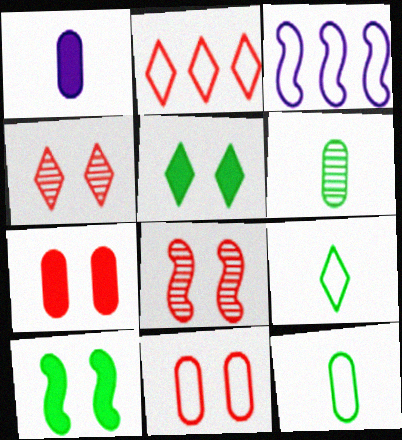[[3, 9, 11]]